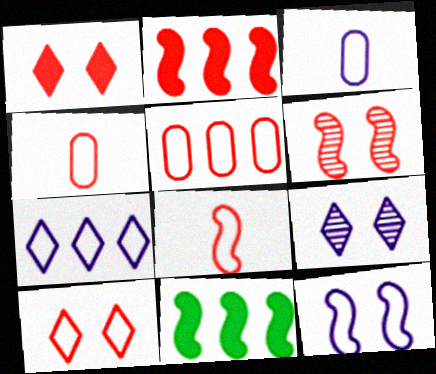[[2, 6, 8], 
[3, 7, 12], 
[4, 9, 11], 
[5, 8, 10]]